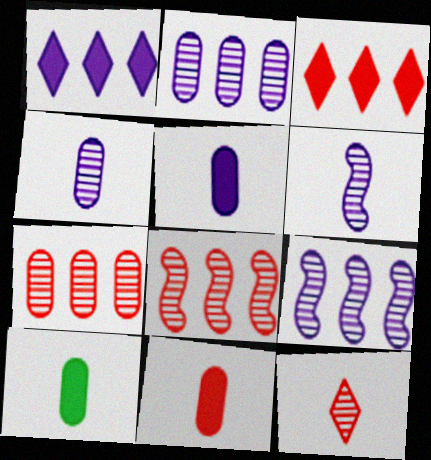[[5, 10, 11]]